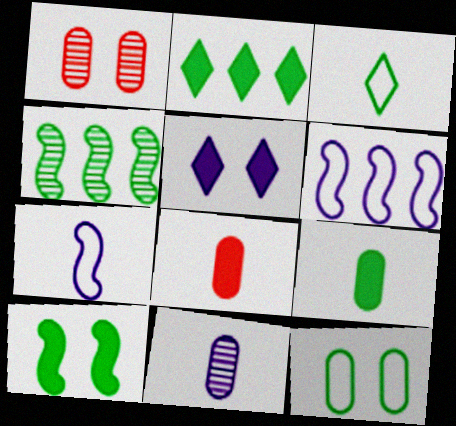[[1, 2, 7], 
[2, 9, 10], 
[5, 6, 11]]